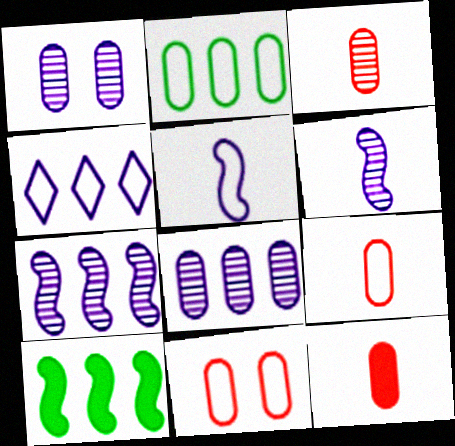[[1, 2, 12], 
[3, 9, 12]]